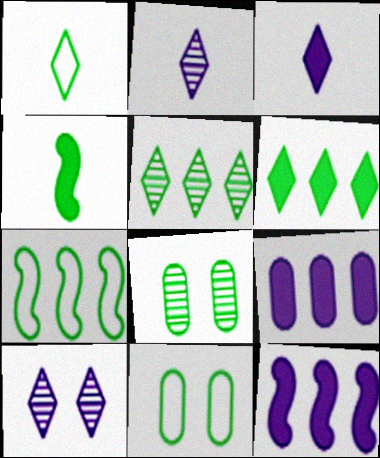[[1, 7, 11], 
[4, 5, 11]]